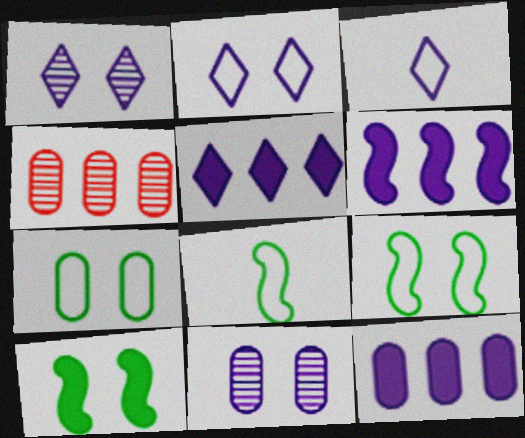[[1, 3, 5], 
[3, 4, 10], 
[3, 6, 11], 
[5, 6, 12]]